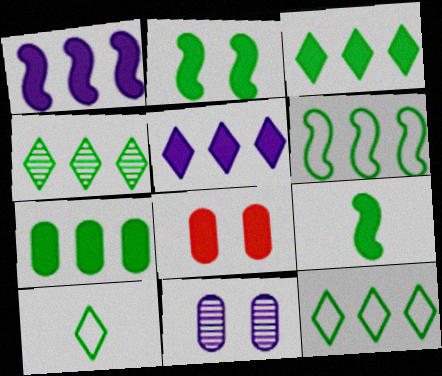[[3, 4, 12], 
[4, 6, 7], 
[5, 8, 9]]